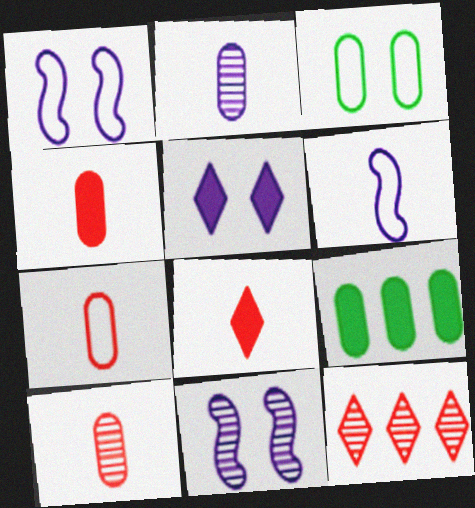[[4, 7, 10]]